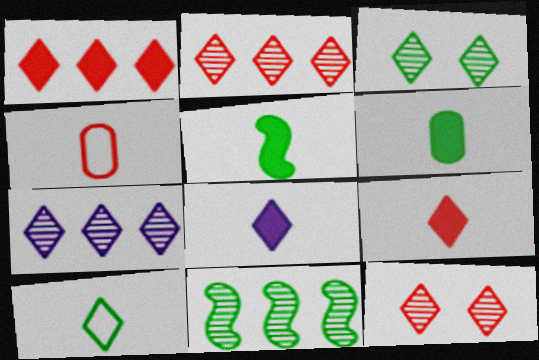[]